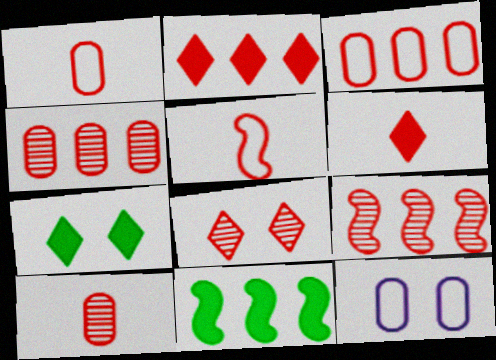[[2, 3, 9], 
[5, 6, 10], 
[8, 9, 10]]